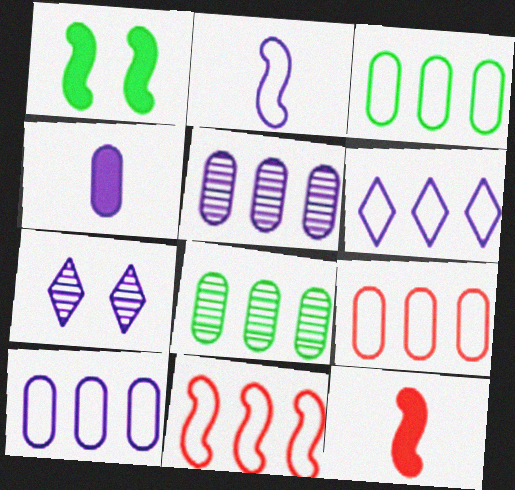[[3, 6, 11], 
[3, 7, 12], 
[3, 9, 10]]